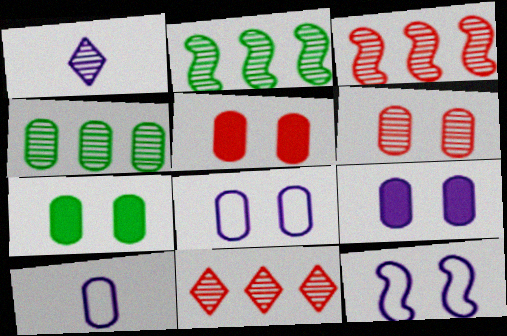[[1, 2, 6], 
[4, 5, 10], 
[5, 7, 9], 
[6, 7, 8]]